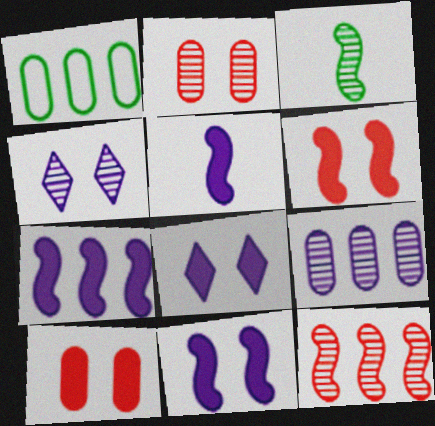[[5, 7, 11]]